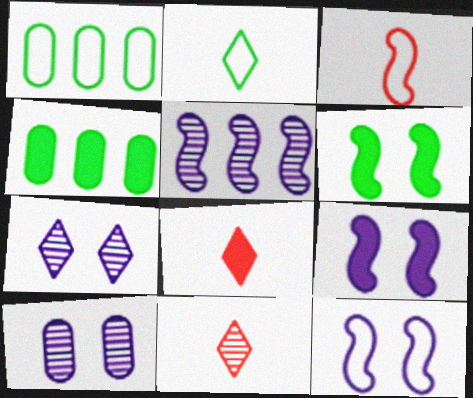[[1, 9, 11], 
[3, 4, 7], 
[3, 5, 6], 
[4, 8, 9], 
[4, 11, 12]]